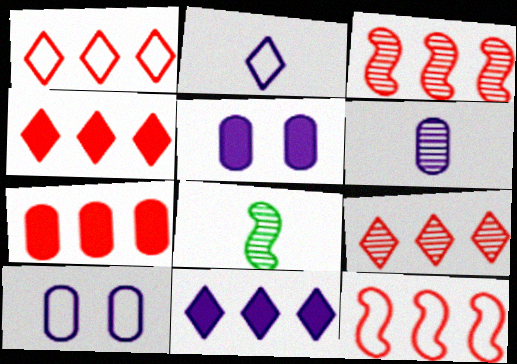[[1, 3, 7], 
[1, 4, 9], 
[1, 5, 8], 
[4, 8, 10], 
[7, 9, 12]]